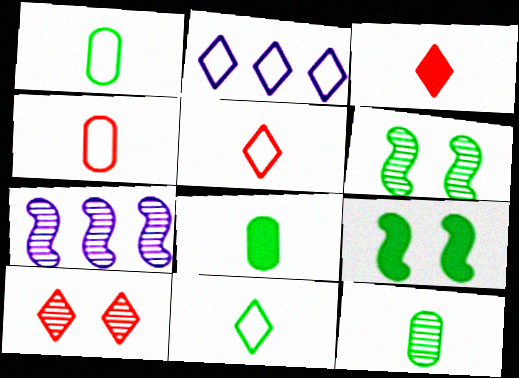[[1, 8, 12], 
[7, 10, 12]]